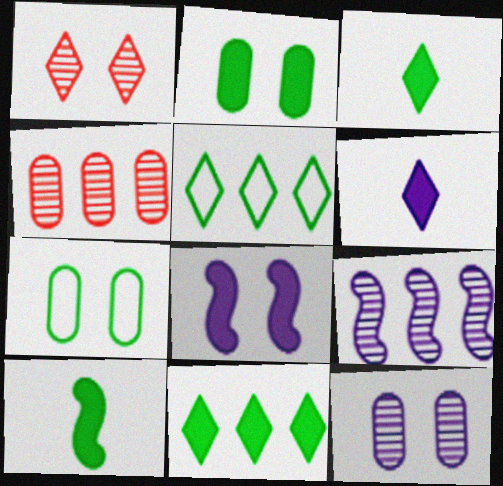[[1, 5, 6], 
[1, 7, 8], 
[2, 10, 11]]